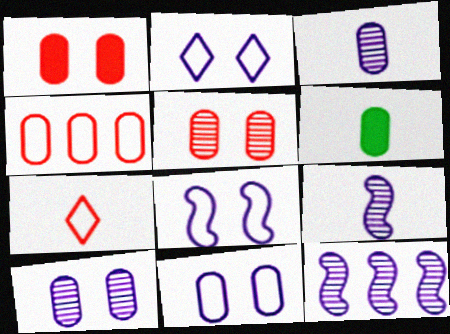[[2, 8, 11], 
[4, 6, 10], 
[6, 7, 9]]